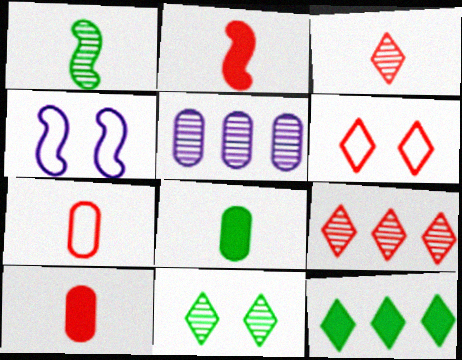[[2, 3, 7], 
[4, 8, 9]]